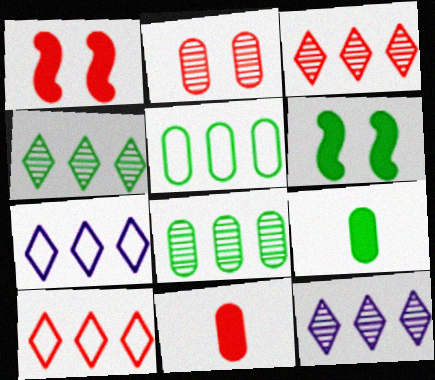[[3, 4, 12]]